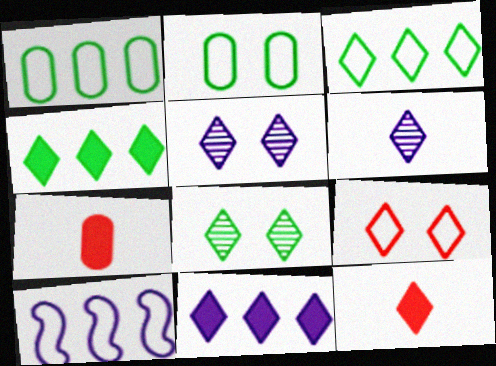[[3, 5, 12], 
[4, 6, 9], 
[7, 8, 10]]